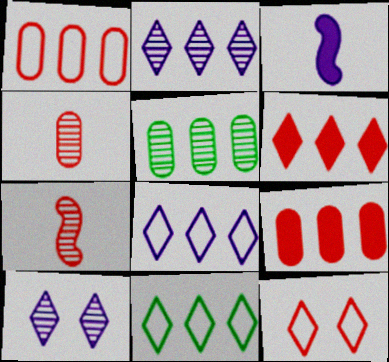[[2, 6, 11], 
[3, 5, 12], 
[5, 7, 10], 
[7, 9, 12]]